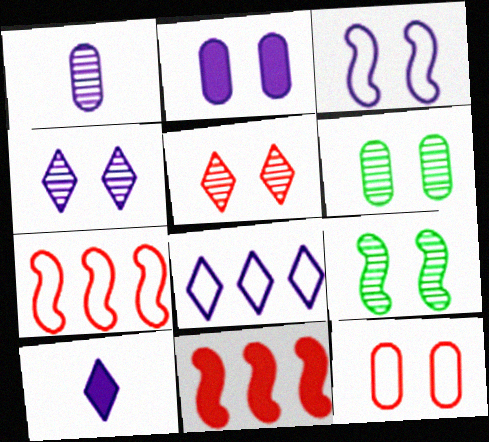[[2, 3, 4], 
[2, 6, 12], 
[4, 8, 10], 
[6, 7, 10]]